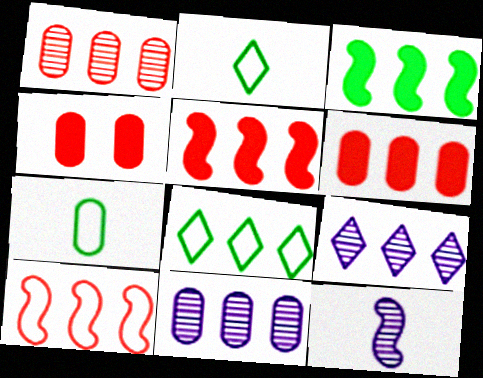[[4, 7, 11], 
[4, 8, 12], 
[5, 8, 11]]